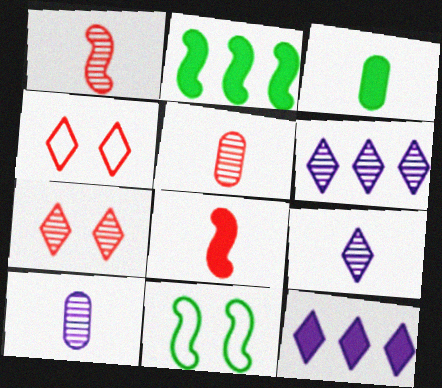[[2, 4, 10], 
[5, 11, 12]]